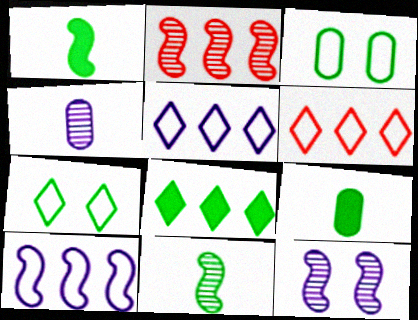[[2, 11, 12], 
[3, 8, 11], 
[6, 9, 12]]